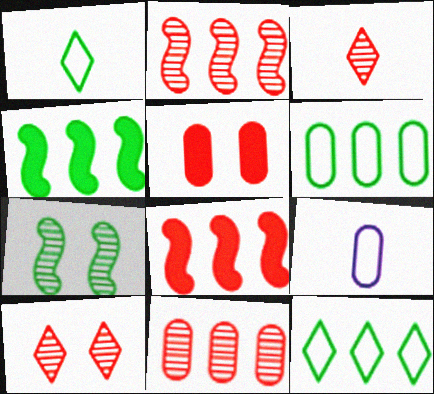[[4, 9, 10]]